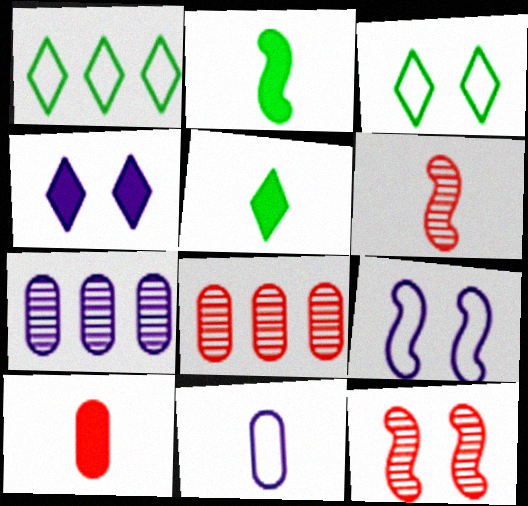[[5, 6, 11], 
[5, 8, 9]]